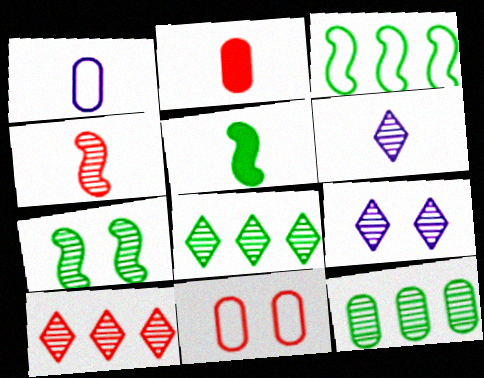[[2, 3, 9], 
[3, 5, 7], 
[4, 9, 12]]